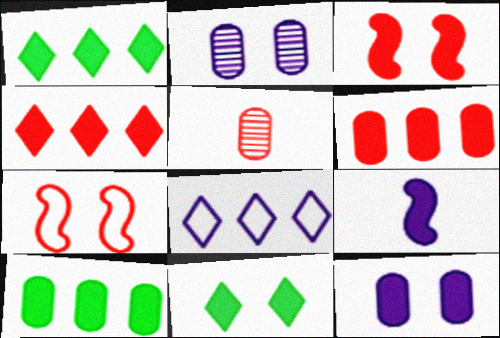[[2, 7, 11], 
[2, 8, 9], 
[3, 11, 12], 
[4, 5, 7], 
[6, 9, 11]]